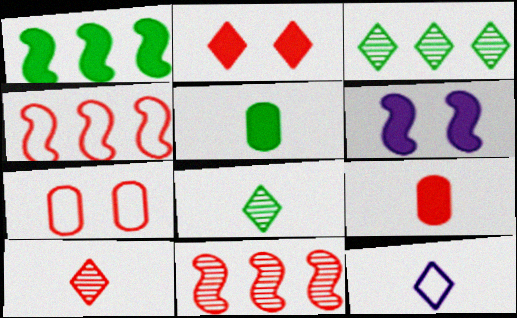[[2, 3, 12]]